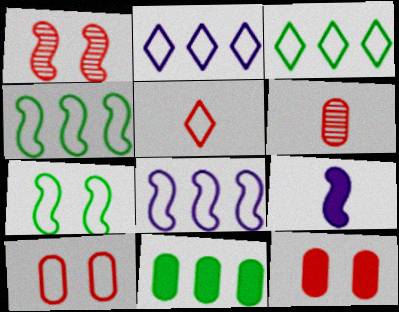[[1, 4, 9]]